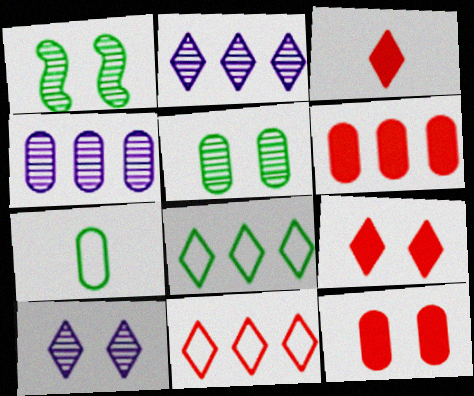[[3, 8, 10], 
[4, 7, 12]]